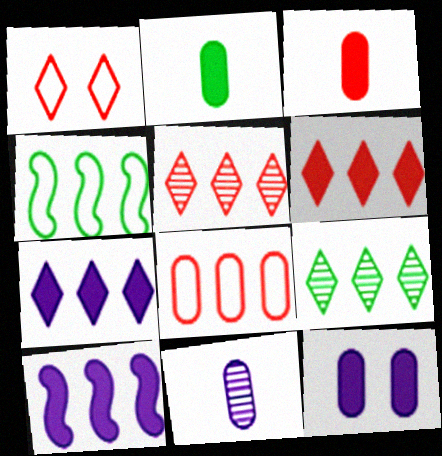[[8, 9, 10]]